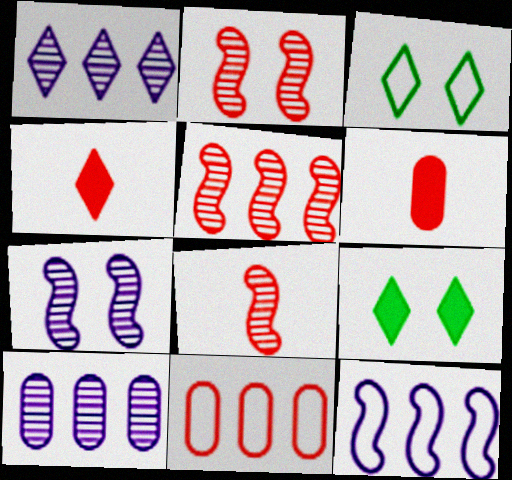[[1, 3, 4], 
[2, 4, 11], 
[2, 5, 8]]